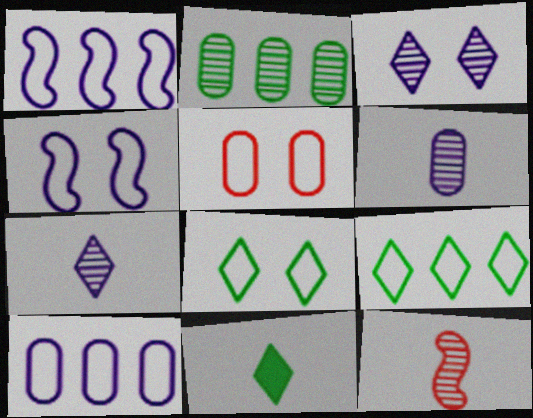[[2, 3, 12], 
[4, 5, 8]]